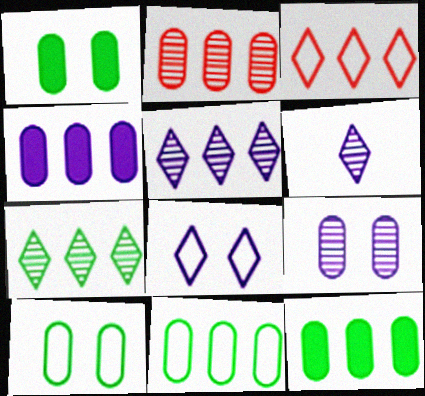[[2, 4, 11]]